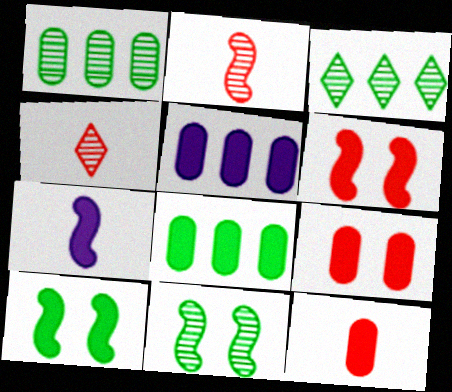[]